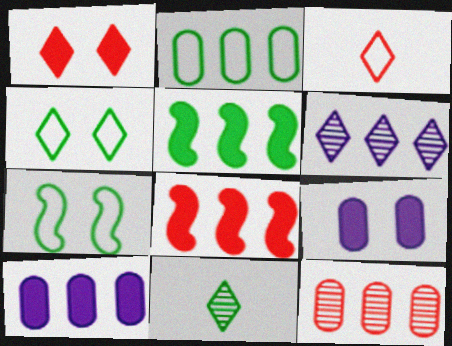[[2, 6, 8], 
[2, 10, 12]]